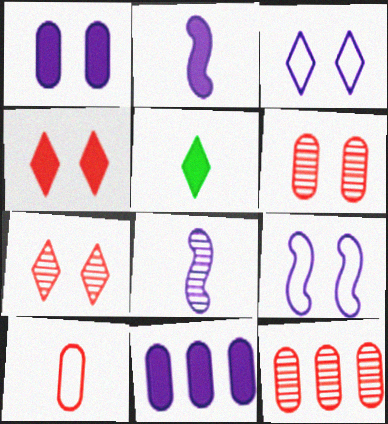[[3, 8, 11], 
[5, 8, 10], 
[5, 9, 12]]